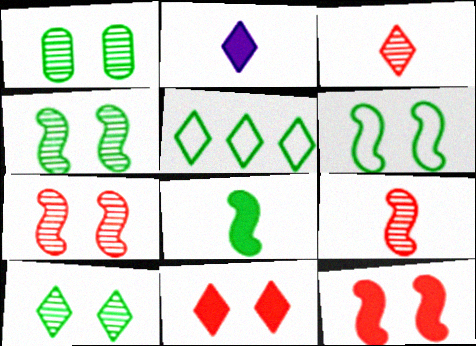[[1, 4, 10], 
[1, 5, 8]]